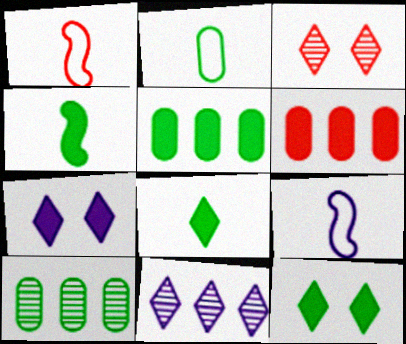[[1, 3, 6], 
[1, 7, 10], 
[3, 5, 9], 
[4, 5, 12], 
[4, 6, 7]]